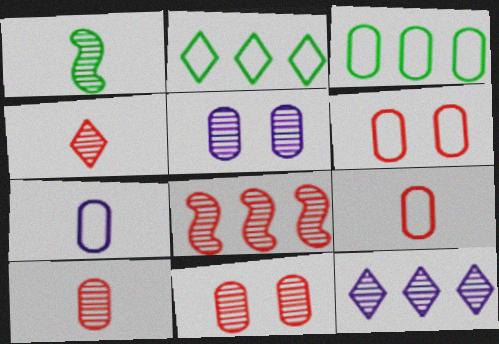[[1, 11, 12], 
[3, 6, 7], 
[4, 8, 11]]